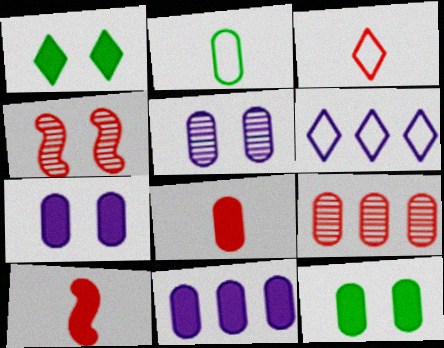[[1, 10, 11], 
[2, 7, 9], 
[8, 11, 12]]